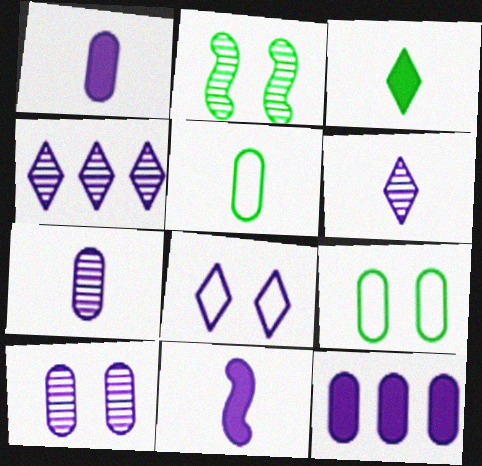[]